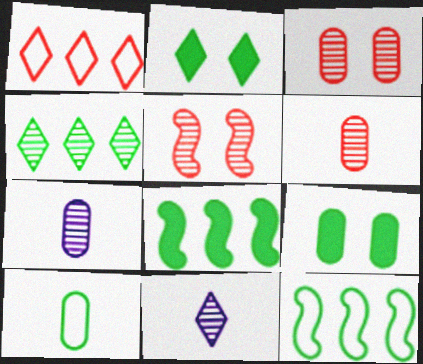[[1, 2, 11], 
[4, 5, 7]]